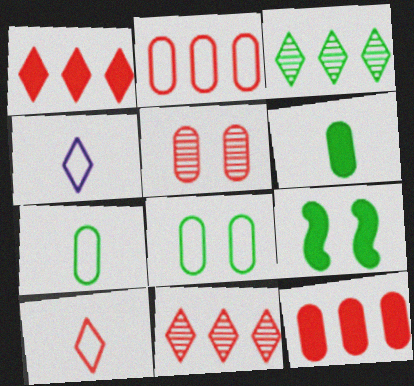[[3, 7, 9]]